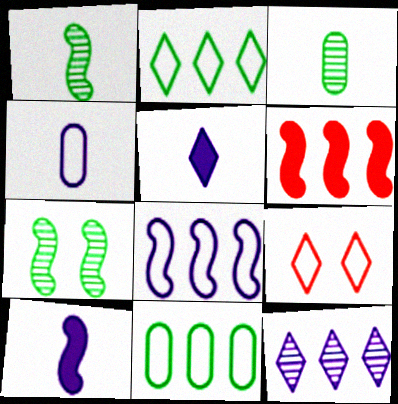[[6, 11, 12]]